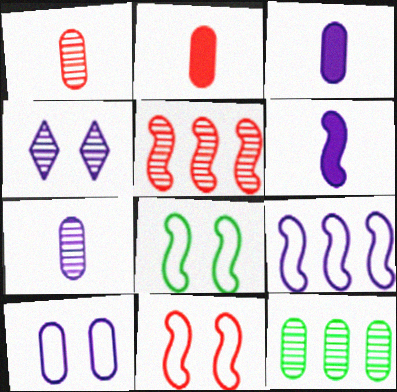[[2, 10, 12], 
[3, 4, 9], 
[5, 6, 8]]